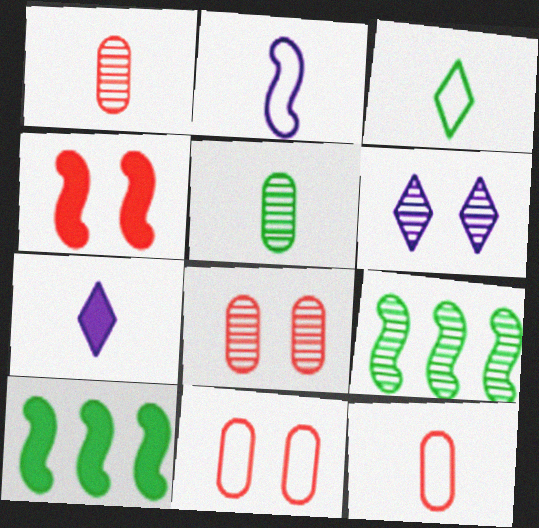[[1, 6, 9], 
[2, 3, 12], 
[2, 4, 9], 
[6, 10, 12], 
[7, 9, 11]]